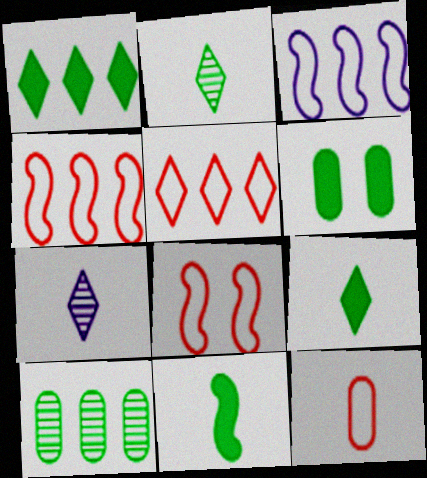[[1, 6, 11], 
[4, 6, 7], 
[5, 8, 12], 
[7, 11, 12]]